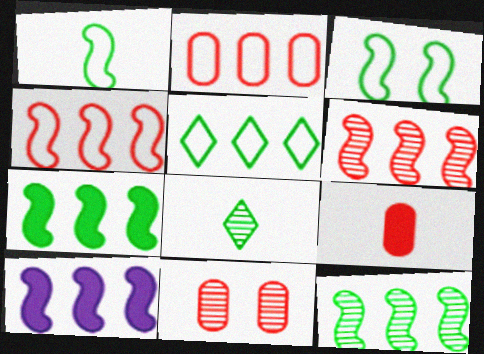[[2, 9, 11], 
[4, 10, 12]]